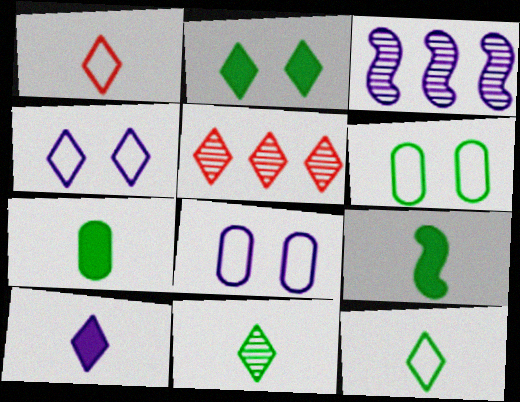[[1, 10, 11], 
[3, 8, 10], 
[5, 8, 9]]